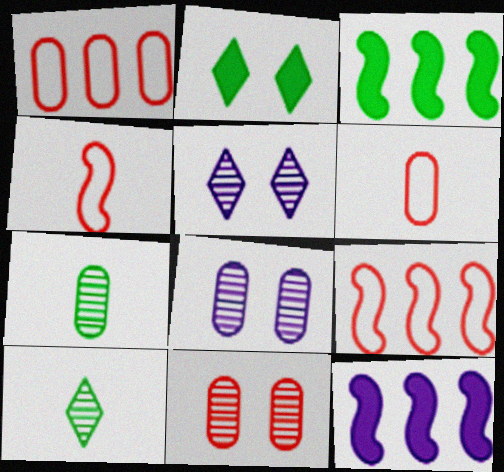[[3, 5, 6]]